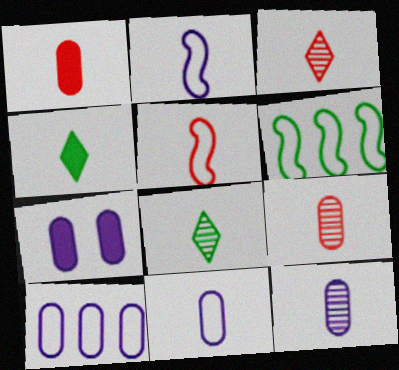[[1, 2, 8], 
[1, 3, 5], 
[2, 4, 9], 
[3, 6, 7], 
[4, 5, 12], 
[7, 10, 12]]